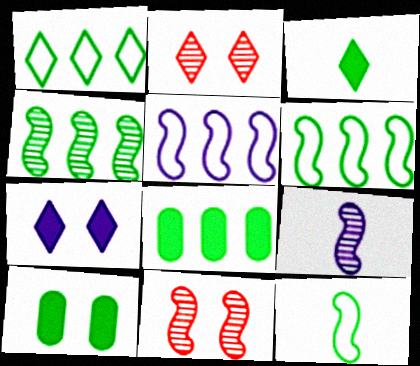[[1, 4, 8], 
[4, 9, 11]]